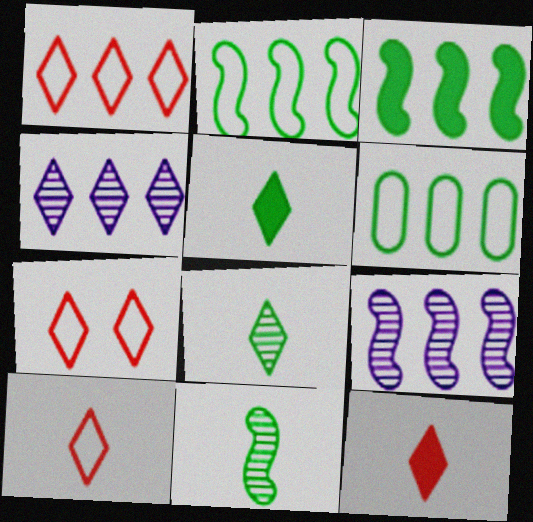[[1, 7, 10], 
[4, 5, 7]]